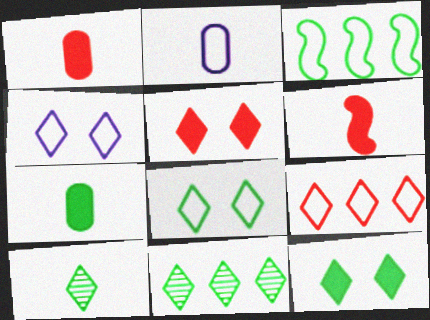[[2, 6, 10]]